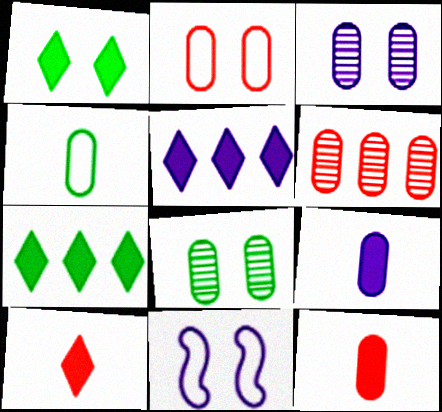[[1, 5, 10], 
[2, 6, 12]]